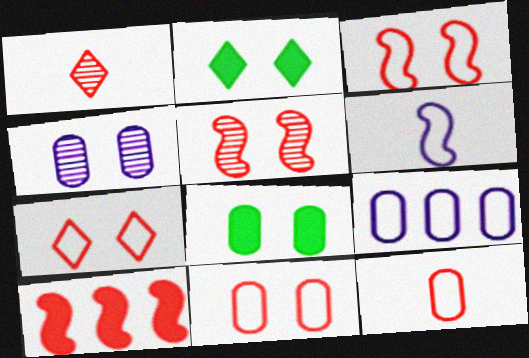[[1, 10, 11], 
[2, 3, 4], 
[3, 7, 11], 
[4, 8, 11]]